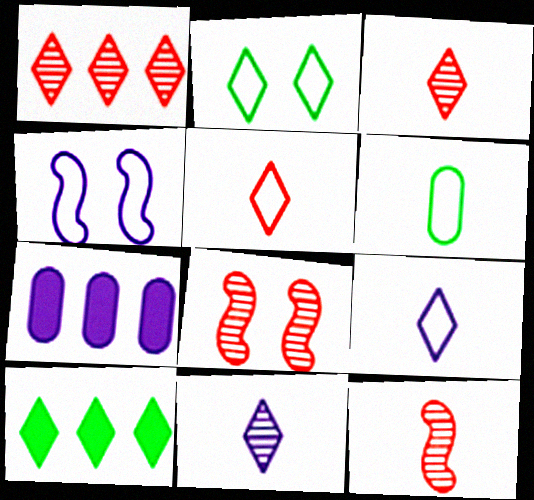[[2, 7, 12], 
[4, 7, 11]]